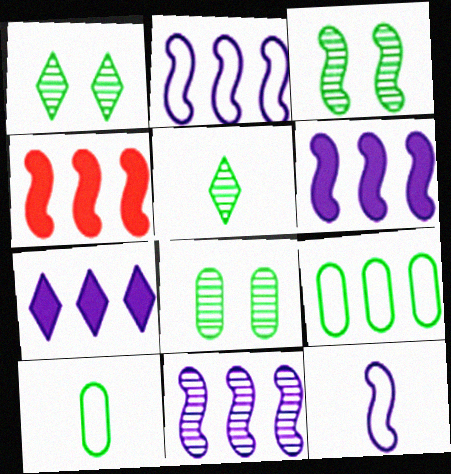[[1, 3, 8], 
[2, 6, 11], 
[3, 4, 12]]